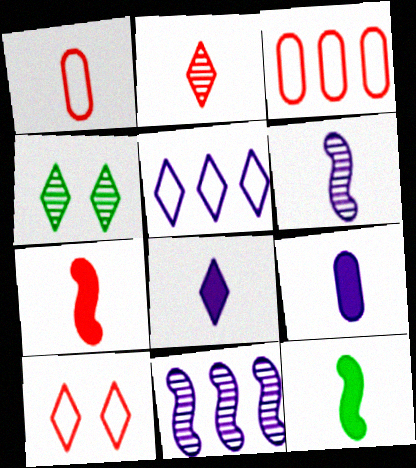[[1, 2, 7]]